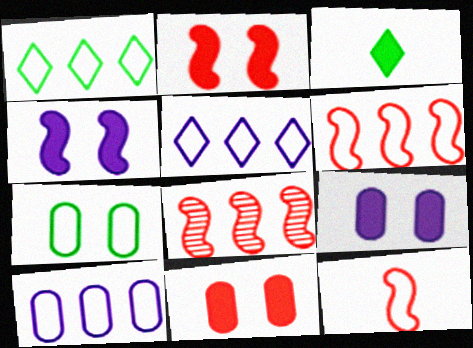[[1, 6, 10], 
[2, 8, 12], 
[5, 7, 12]]